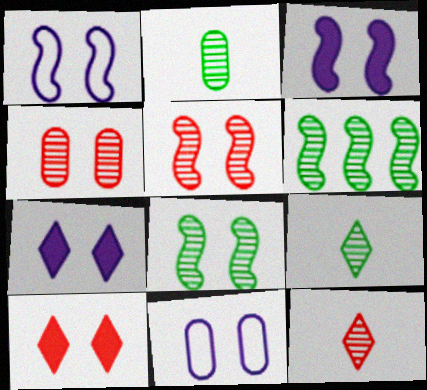[[8, 10, 11]]